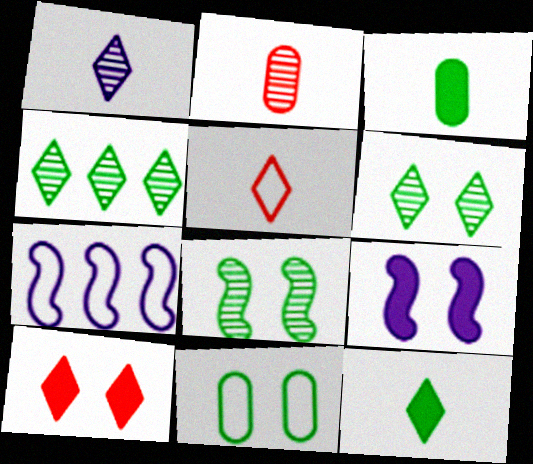[[1, 5, 12], 
[5, 7, 11]]